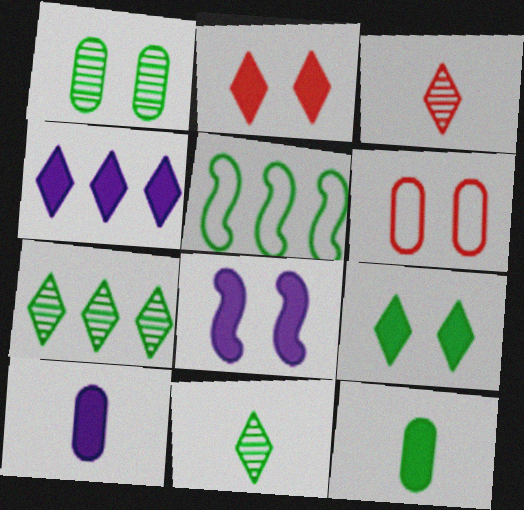[[4, 8, 10]]